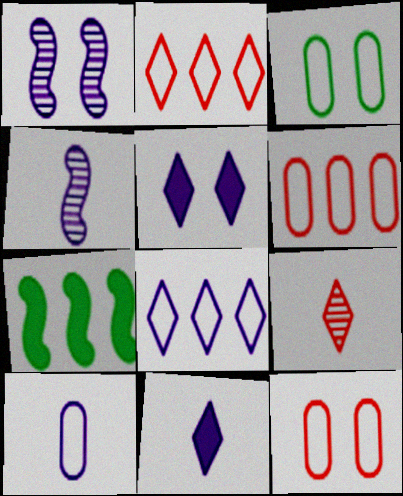[[3, 6, 10], 
[4, 10, 11]]